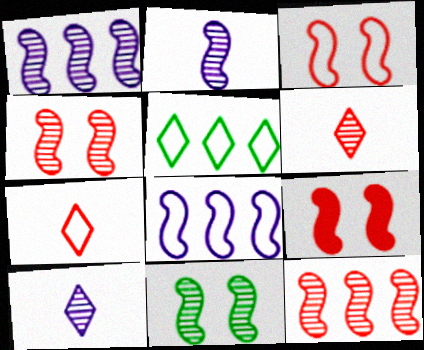[[2, 11, 12], 
[3, 4, 9]]